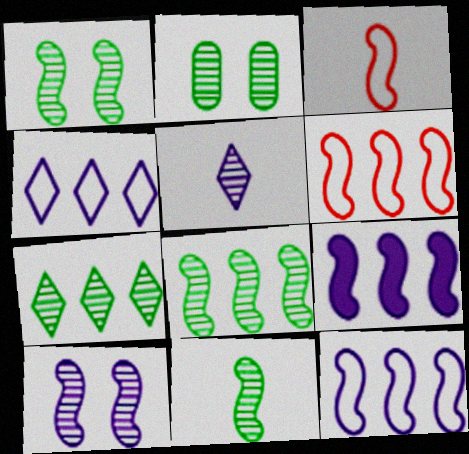[[1, 3, 9], 
[1, 8, 11], 
[2, 7, 11], 
[6, 8, 9]]